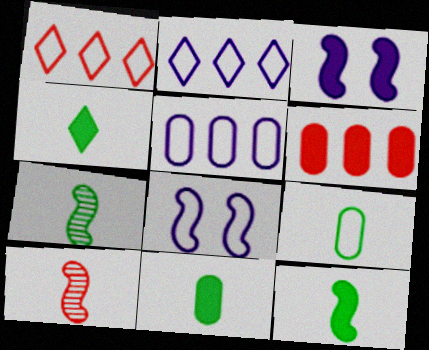[[1, 8, 9], 
[3, 4, 6], 
[4, 7, 9], 
[4, 11, 12]]